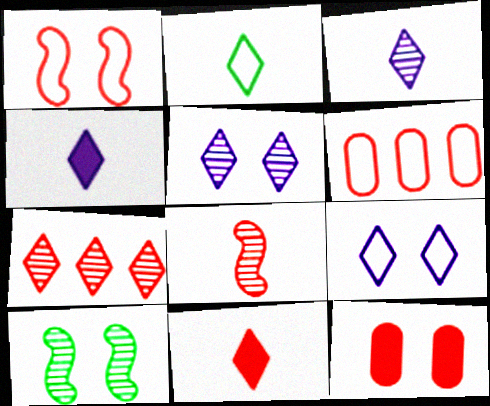[[2, 3, 11], 
[4, 6, 10], 
[9, 10, 12]]